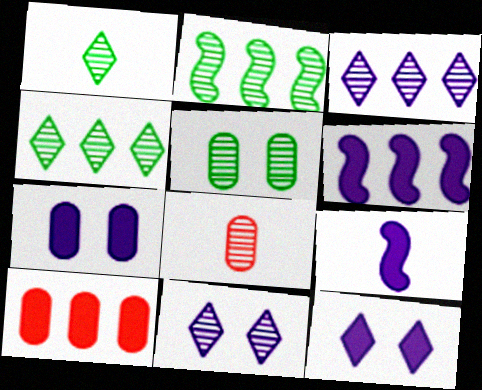[[1, 2, 5], 
[2, 8, 11]]